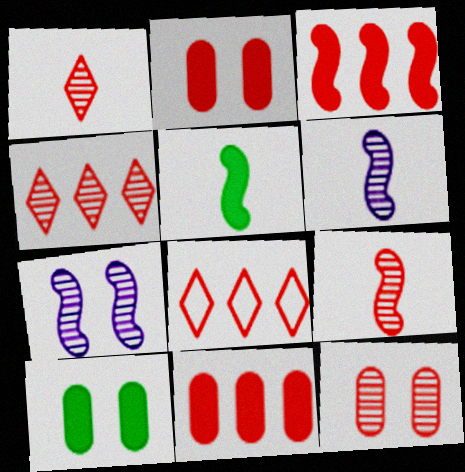[[2, 8, 9], 
[4, 9, 12], 
[6, 8, 10]]